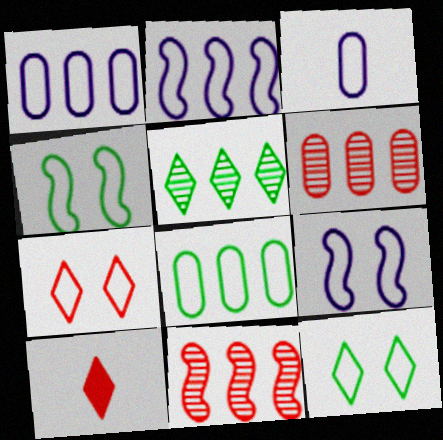[]